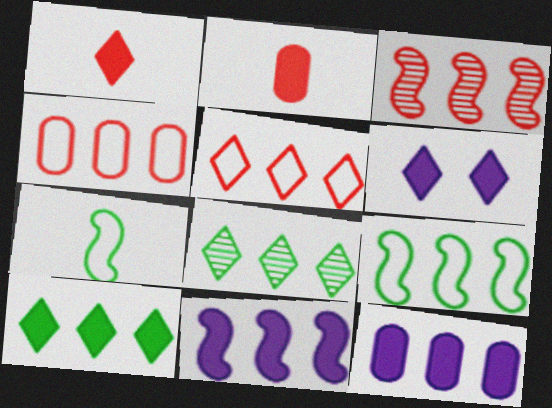[[1, 6, 10], 
[3, 9, 11], 
[4, 8, 11]]